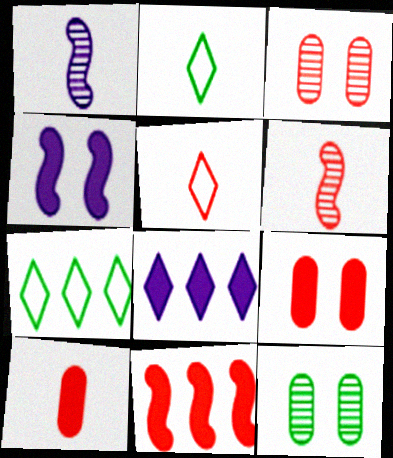[[1, 2, 10], 
[1, 7, 9], 
[3, 5, 11], 
[5, 6, 10]]